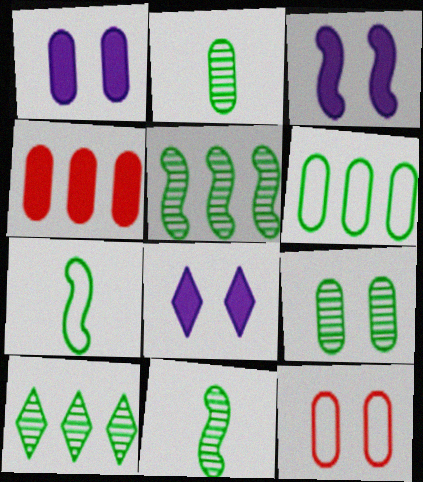[[1, 3, 8], 
[1, 9, 12], 
[9, 10, 11]]